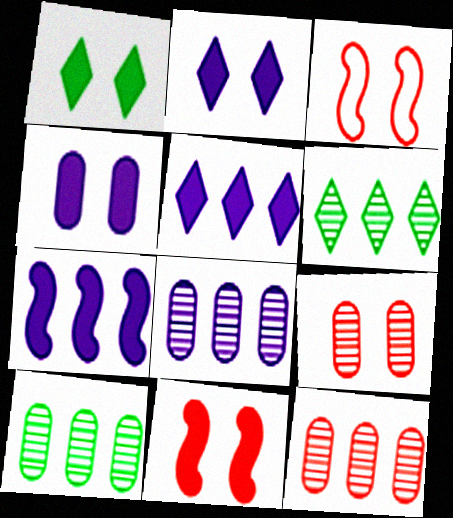[[1, 4, 11], 
[8, 10, 12]]